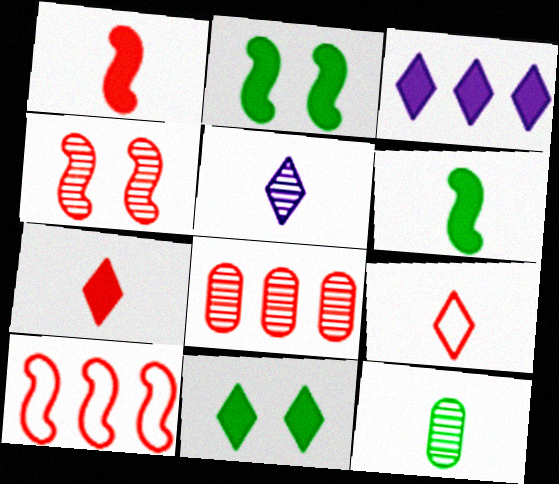[[1, 4, 10], 
[3, 7, 11]]